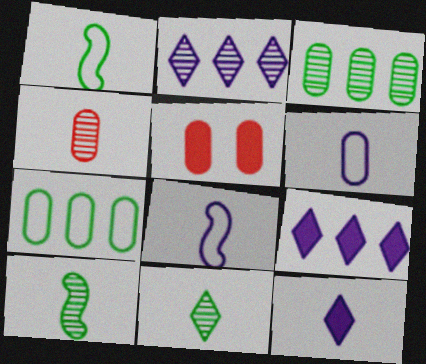[[1, 2, 5], 
[1, 4, 12], 
[3, 5, 6]]